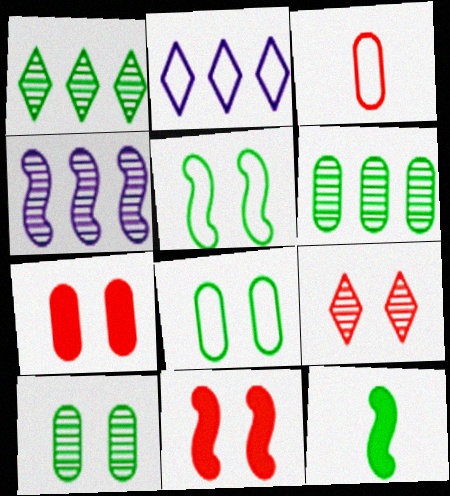[[1, 8, 12], 
[2, 3, 5]]